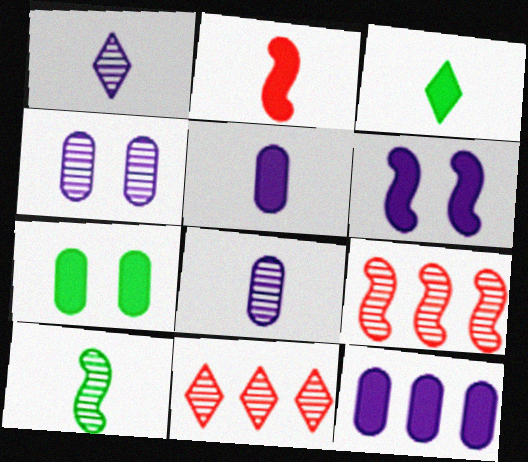[[2, 3, 5], 
[4, 10, 11]]